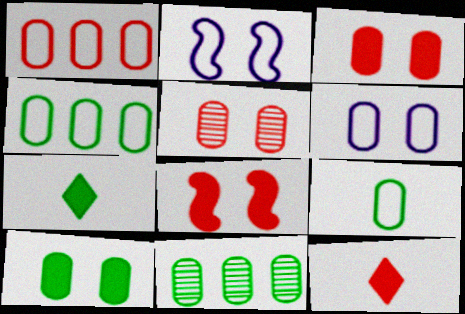[[1, 6, 9], 
[2, 11, 12], 
[5, 6, 10], 
[9, 10, 11]]